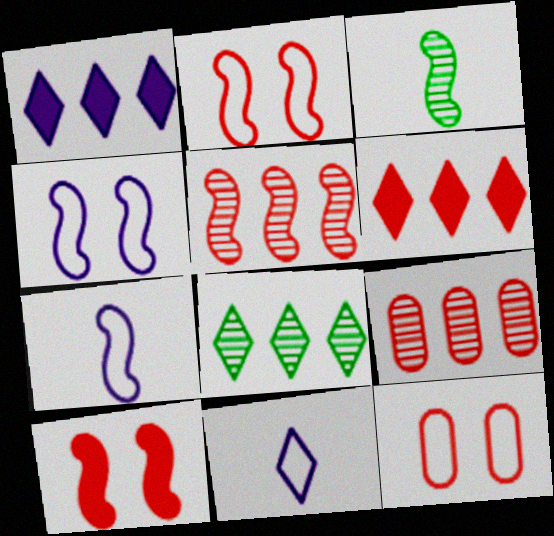[[1, 3, 12]]